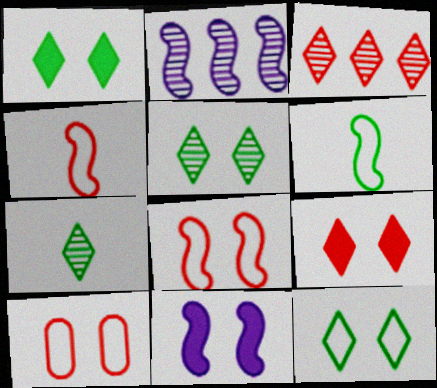[[1, 5, 12], 
[5, 10, 11]]